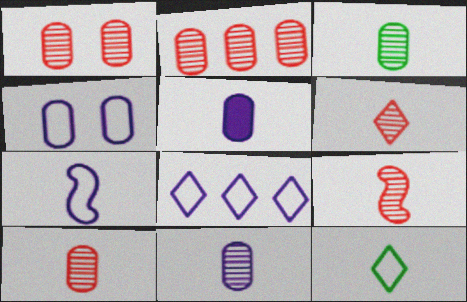[[1, 2, 10], 
[3, 10, 11], 
[4, 7, 8], 
[5, 9, 12], 
[6, 9, 10]]